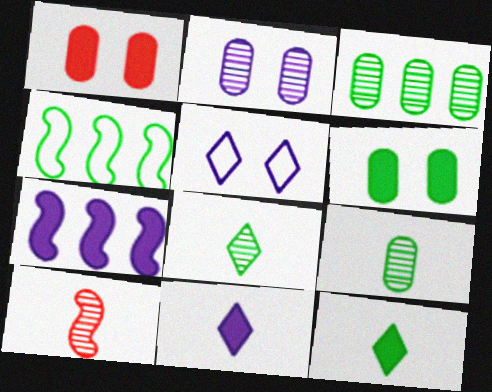[[1, 7, 12], 
[4, 6, 8]]